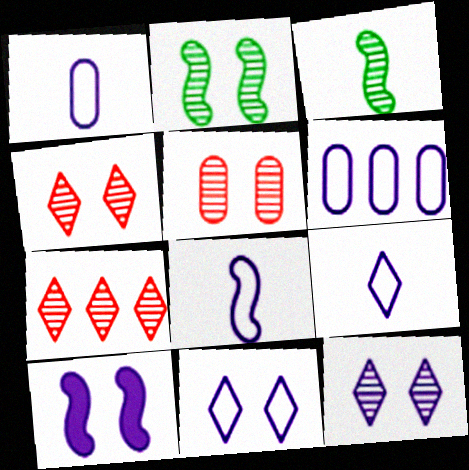[[1, 8, 9], 
[2, 5, 12], 
[6, 8, 11]]